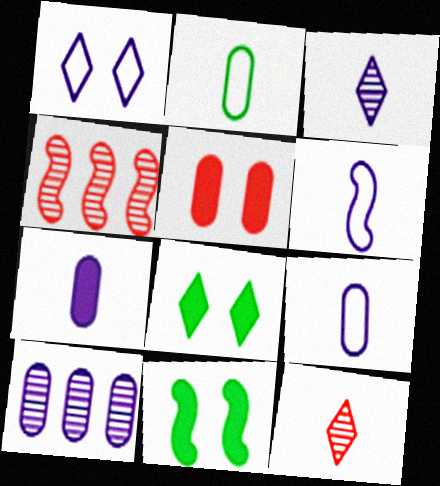[[2, 5, 10], 
[3, 6, 7], 
[4, 6, 11], 
[4, 8, 9]]